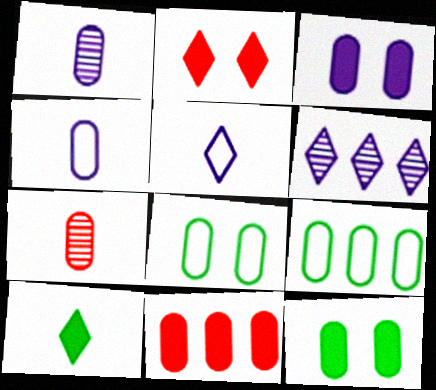[[1, 8, 11], 
[3, 7, 9]]